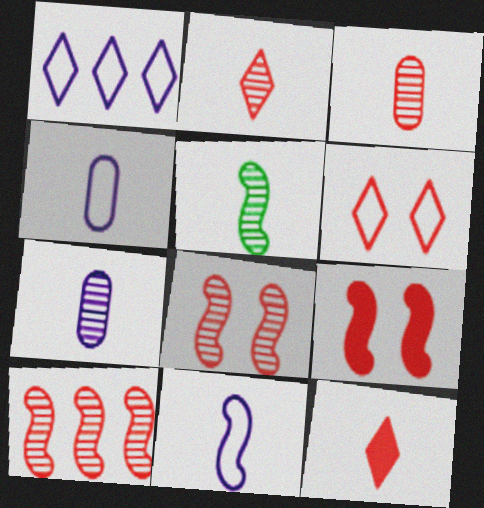[[2, 5, 7], 
[4, 5, 12]]